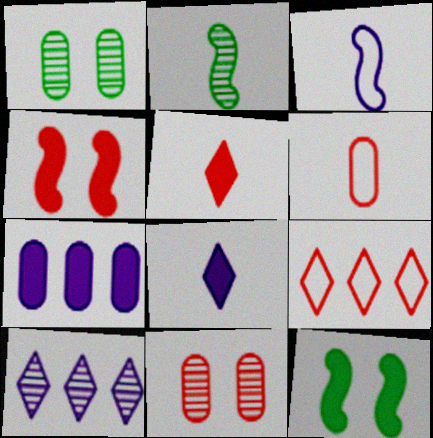[[1, 6, 7], 
[2, 6, 8], 
[2, 10, 11], 
[5, 7, 12], 
[6, 10, 12]]